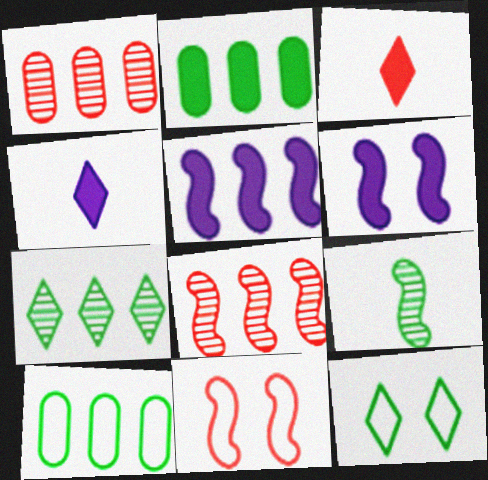[[1, 3, 11], 
[2, 3, 6], 
[2, 9, 12], 
[5, 9, 11]]